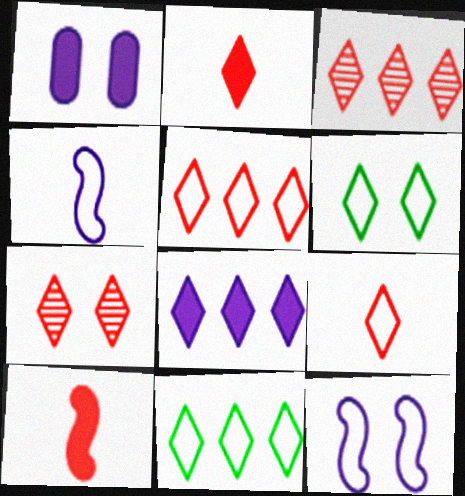[[2, 5, 7], 
[3, 8, 11]]